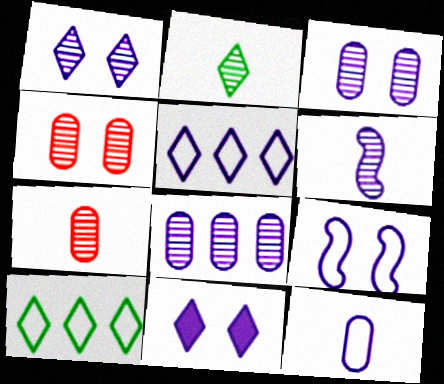[[1, 6, 8], 
[2, 6, 7], 
[3, 9, 11], 
[5, 9, 12]]